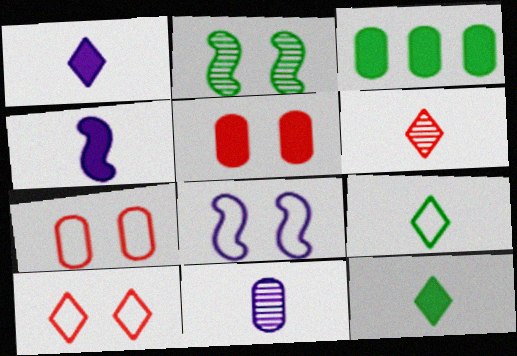[[1, 6, 9], 
[2, 3, 9], 
[3, 6, 8], 
[3, 7, 11]]